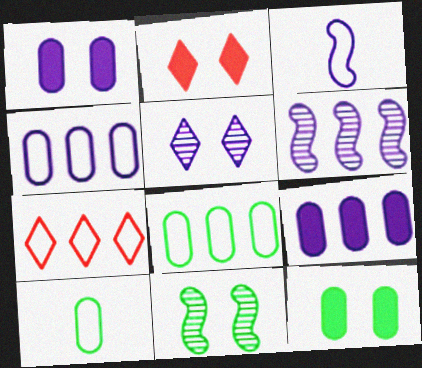[[2, 6, 10], 
[3, 5, 9]]